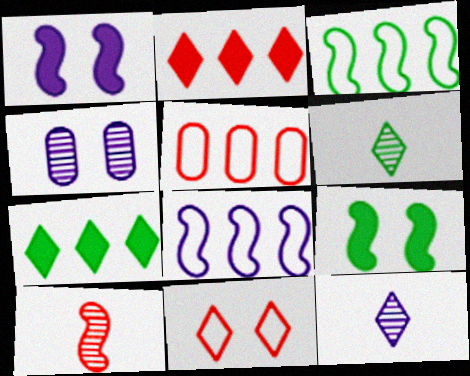[[1, 3, 10], 
[1, 5, 6], 
[4, 9, 11], 
[5, 9, 12], 
[7, 11, 12], 
[8, 9, 10]]